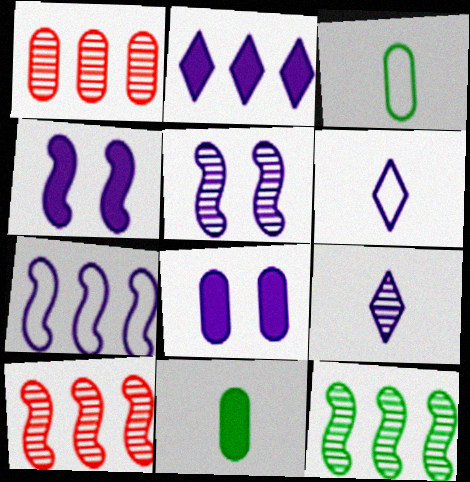[[1, 3, 8], 
[7, 8, 9]]